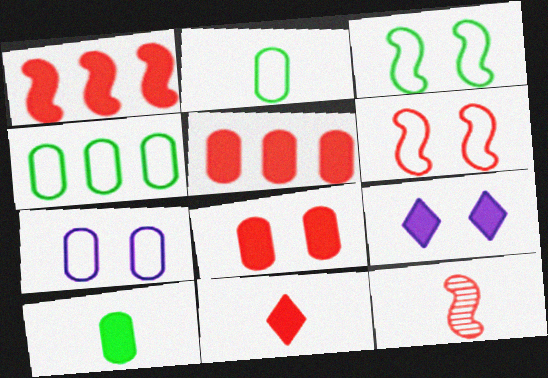[[1, 6, 12], 
[1, 8, 11], 
[1, 9, 10], 
[4, 9, 12]]